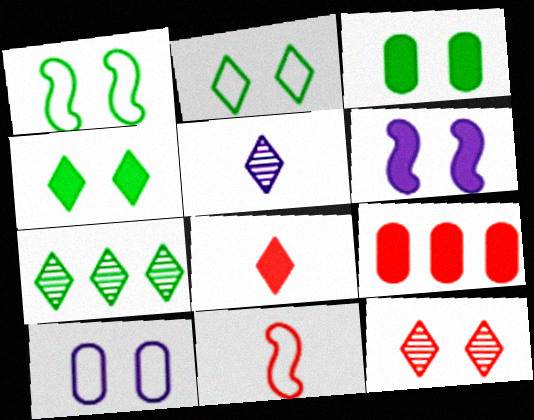[[1, 5, 9], 
[5, 7, 12], 
[9, 11, 12]]